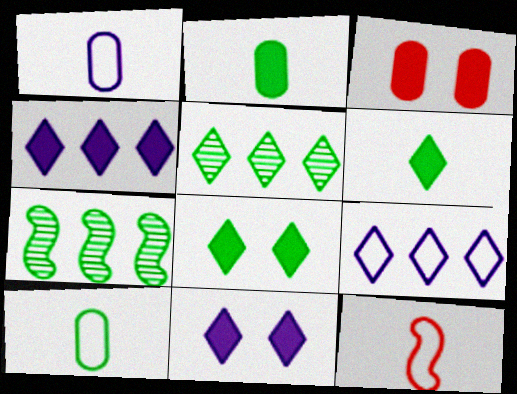[[7, 8, 10]]